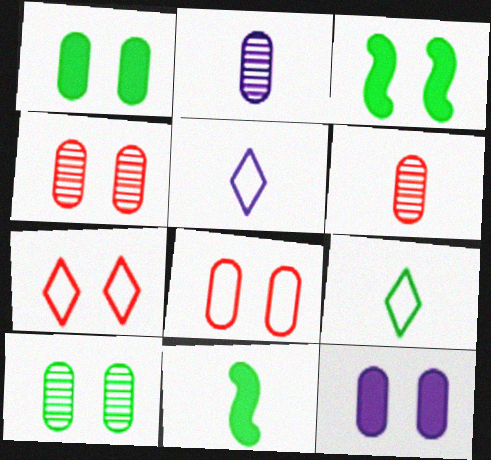[[5, 6, 11], 
[8, 10, 12]]